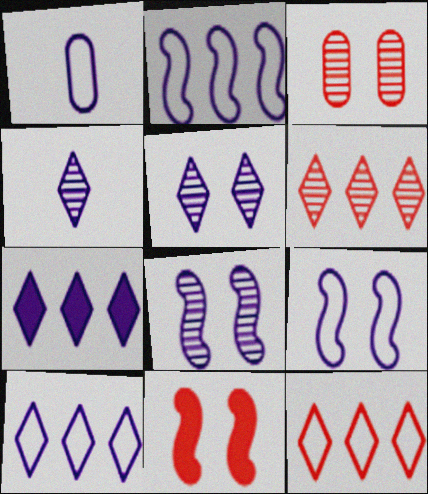[[1, 7, 8], 
[1, 9, 10]]